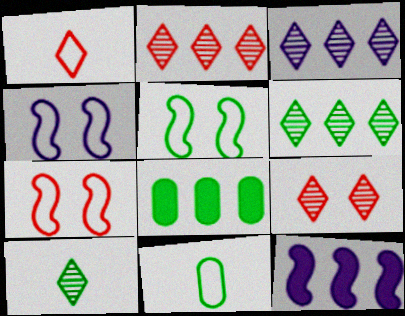[[2, 3, 6], 
[3, 9, 10], 
[4, 5, 7], 
[5, 8, 10], 
[9, 11, 12]]